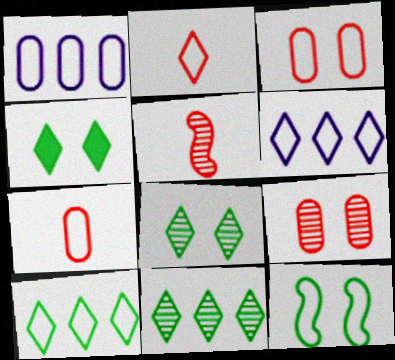[[1, 2, 12], 
[1, 4, 5], 
[6, 7, 12]]